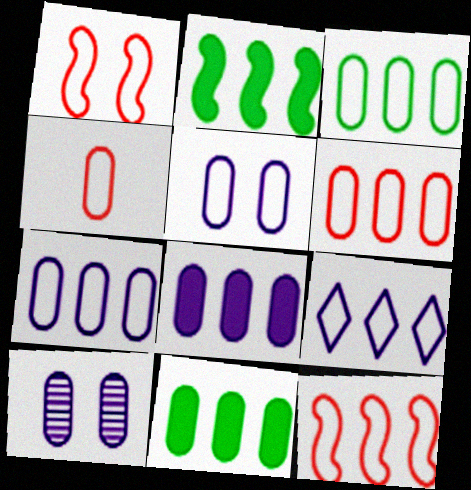[[3, 4, 5], 
[3, 6, 7], 
[3, 9, 12], 
[4, 10, 11]]